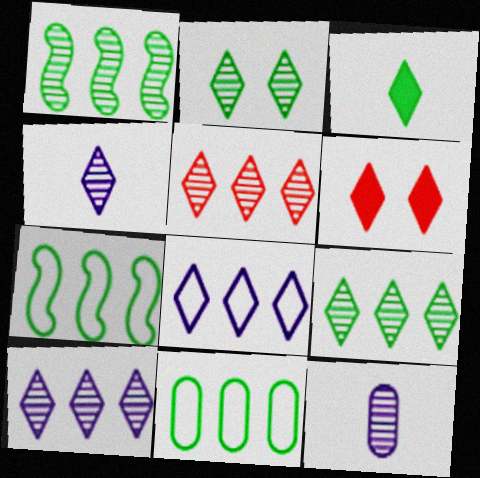[[2, 4, 5], 
[5, 9, 10], 
[6, 7, 12]]